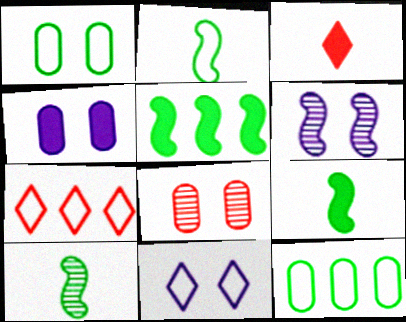[[1, 4, 8], 
[2, 9, 10], 
[3, 4, 5], 
[3, 6, 12], 
[4, 6, 11], 
[4, 7, 10]]